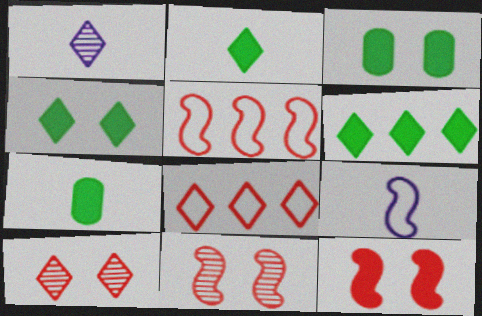[[1, 3, 5], 
[1, 4, 8], 
[2, 4, 6]]